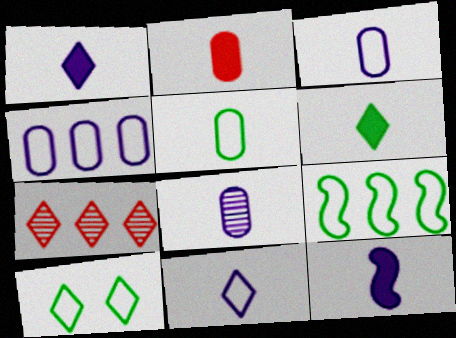[[1, 7, 10], 
[2, 5, 8], 
[2, 6, 12], 
[5, 9, 10], 
[8, 11, 12]]